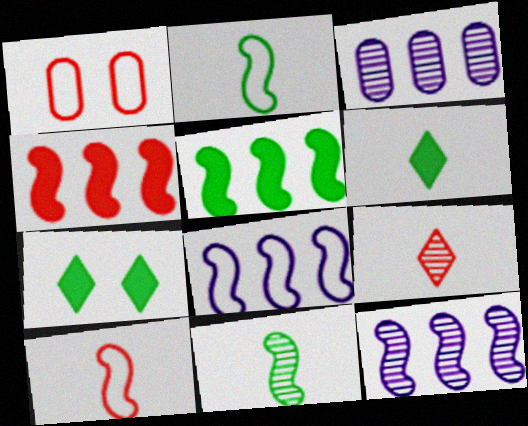[[1, 4, 9], 
[1, 6, 12], 
[3, 7, 10]]